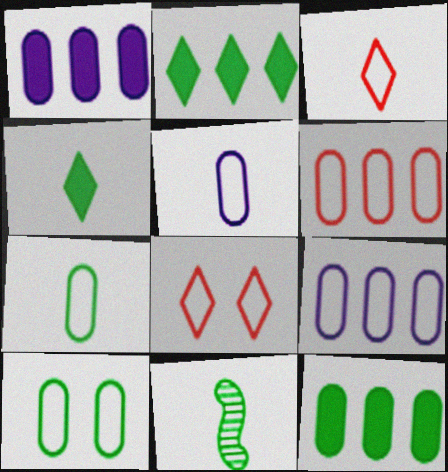[[1, 8, 11], 
[2, 10, 11], 
[4, 7, 11], 
[5, 6, 10]]